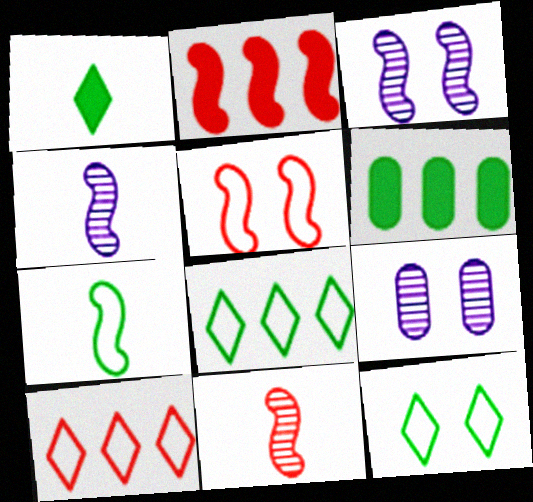[[2, 3, 7], 
[2, 5, 11]]